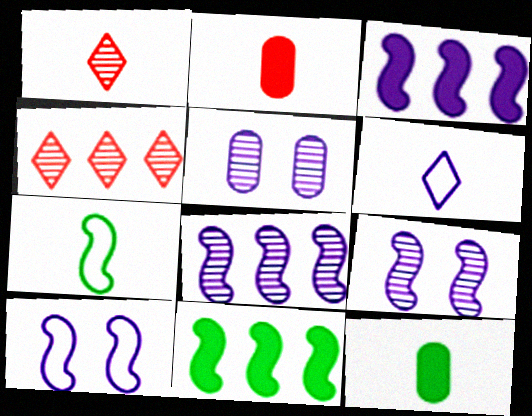[[3, 5, 6], 
[4, 10, 12]]